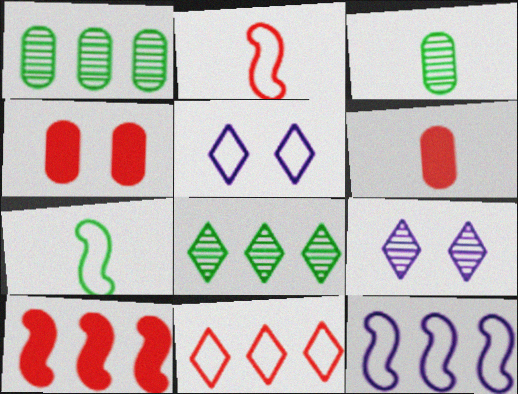[[3, 5, 10]]